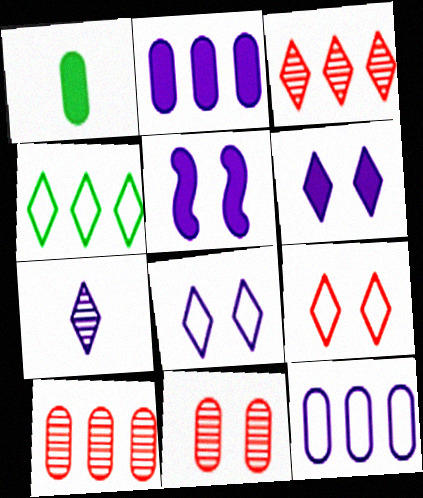[[1, 11, 12], 
[5, 7, 12]]